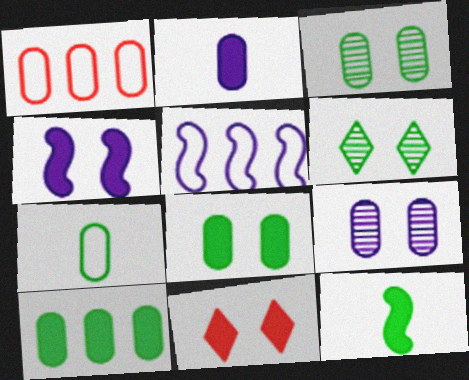[[1, 2, 3], 
[3, 7, 10], 
[4, 8, 11]]